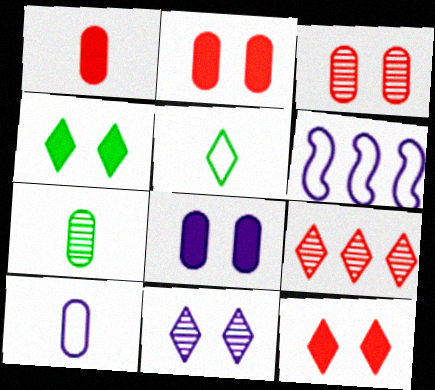[[1, 7, 10], 
[6, 7, 12]]